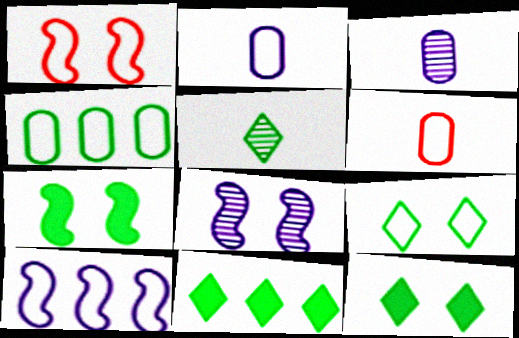[[1, 3, 11], 
[1, 7, 8], 
[4, 5, 7], 
[5, 9, 11], 
[6, 8, 11], 
[6, 9, 10]]